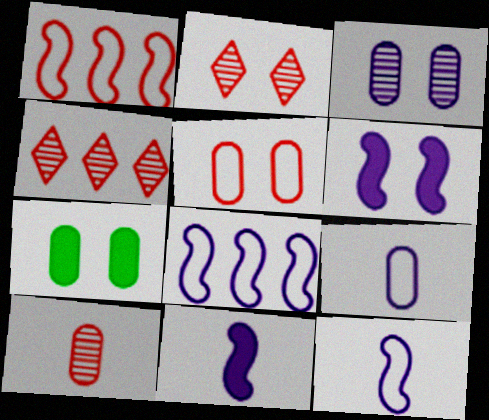[[3, 5, 7], 
[4, 7, 12]]